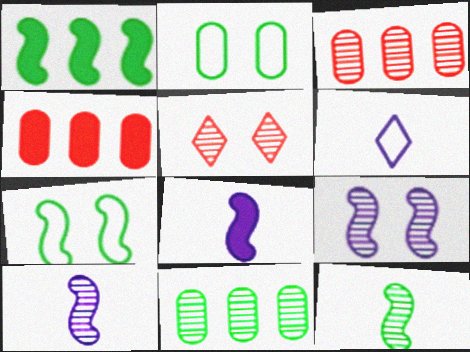[[1, 7, 12], 
[5, 10, 11]]